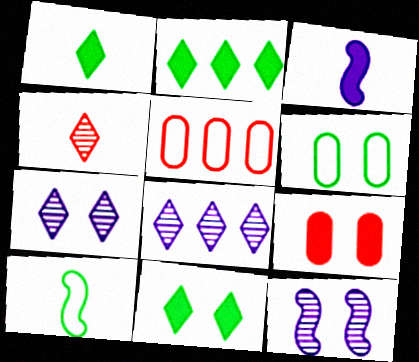[[1, 2, 11], 
[1, 5, 12], 
[2, 3, 9], 
[8, 9, 10]]